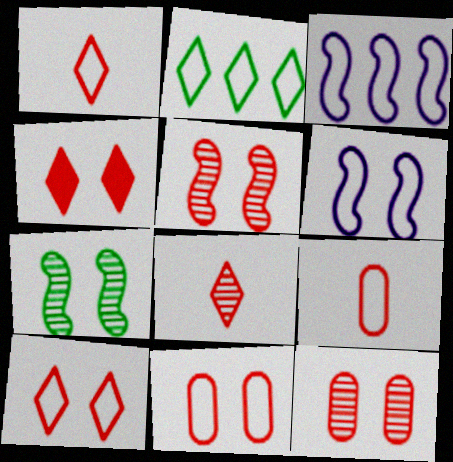[[2, 6, 9], 
[4, 5, 11]]